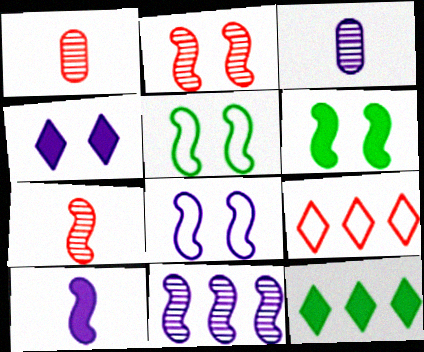[[1, 8, 12], 
[2, 6, 8], 
[3, 6, 9], 
[8, 10, 11]]